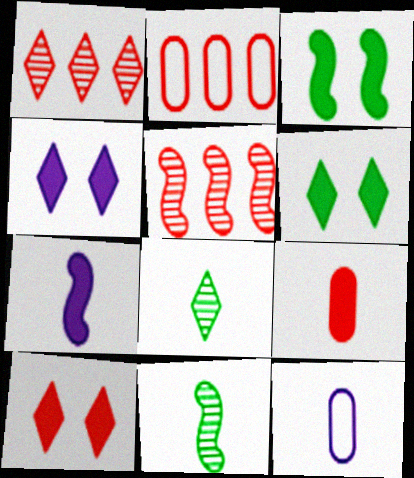[[1, 3, 12], 
[2, 4, 11], 
[4, 6, 10], 
[5, 6, 12]]